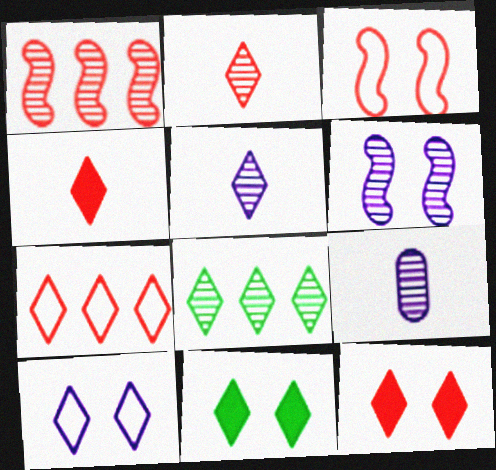[[2, 7, 12], 
[4, 8, 10], 
[5, 7, 11]]